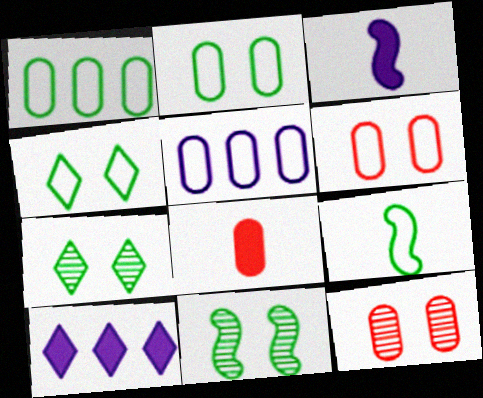[[1, 4, 9], 
[9, 10, 12]]